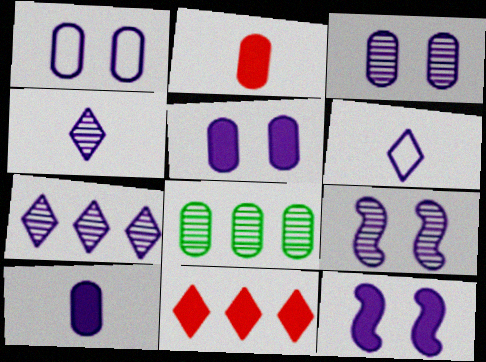[[1, 2, 8], 
[1, 3, 5]]